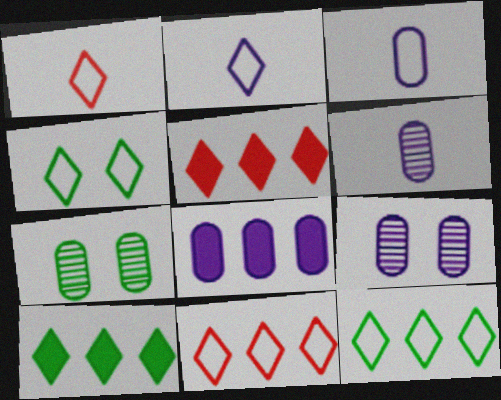[[2, 4, 11], 
[3, 8, 9]]